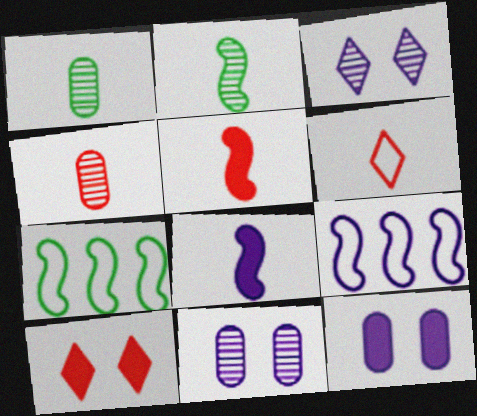[[1, 6, 8], 
[1, 9, 10], 
[4, 5, 6]]